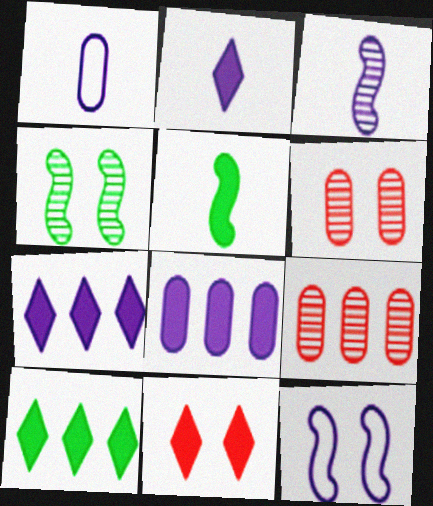[[1, 2, 3], 
[2, 10, 11], 
[5, 8, 11]]